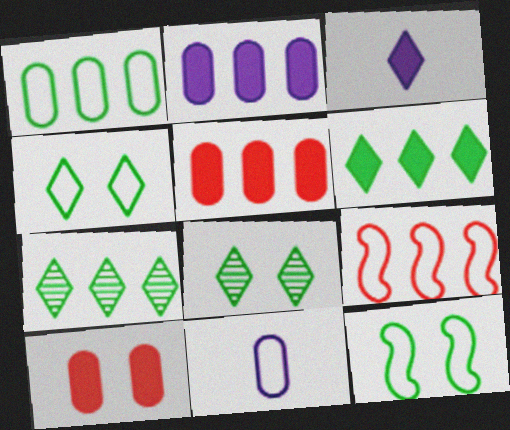[[2, 7, 9], 
[4, 9, 11]]